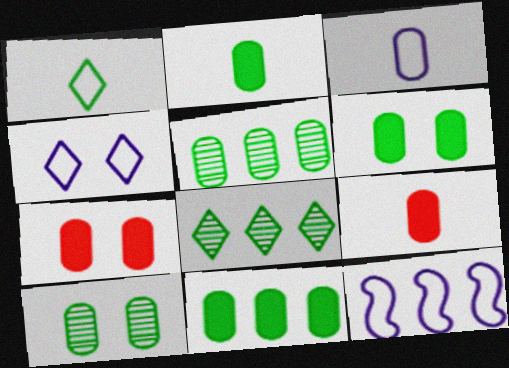[[2, 6, 11], 
[3, 4, 12], 
[3, 5, 7]]